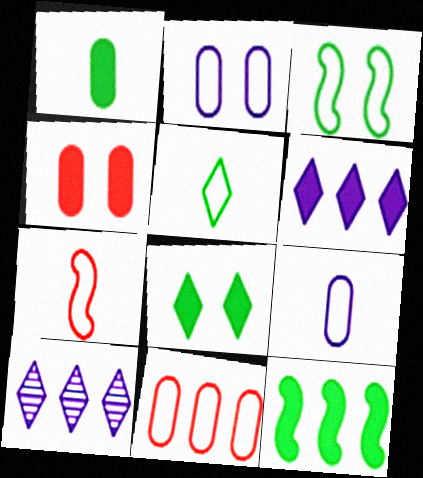[[1, 8, 12], 
[5, 7, 9], 
[10, 11, 12]]